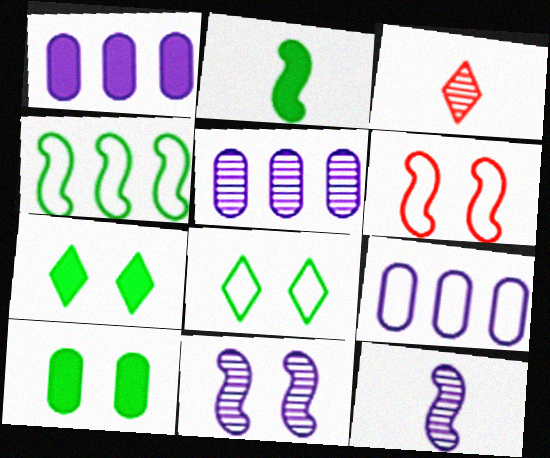[[1, 5, 9]]